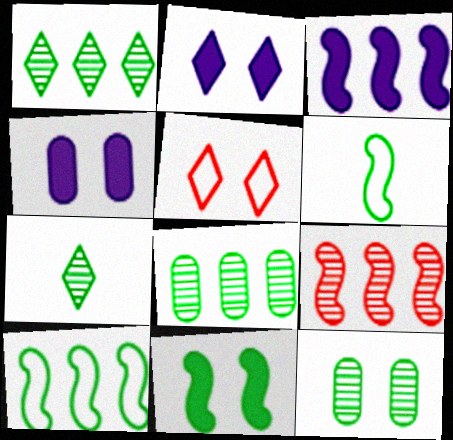[[3, 9, 10]]